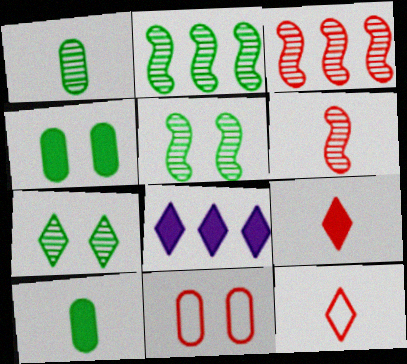[[1, 2, 7], 
[3, 9, 11], 
[7, 8, 12]]